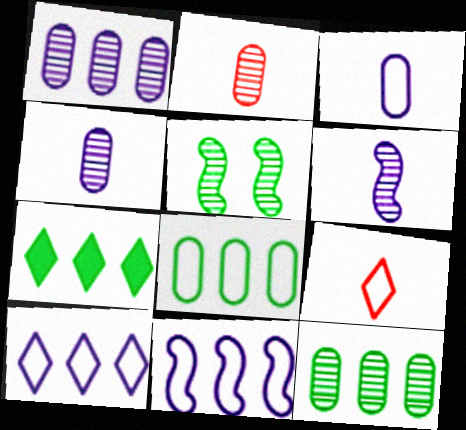[]